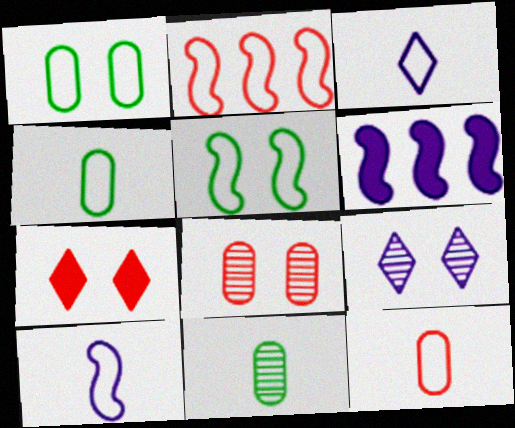[[1, 2, 3], 
[2, 5, 10]]